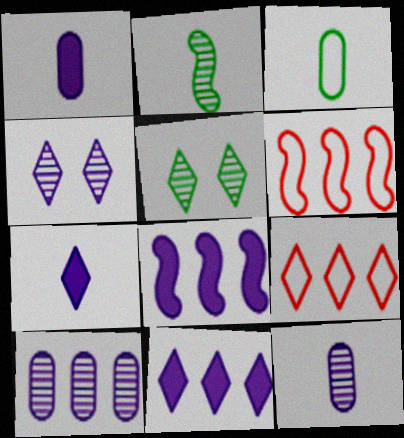[[1, 5, 6], 
[5, 7, 9]]